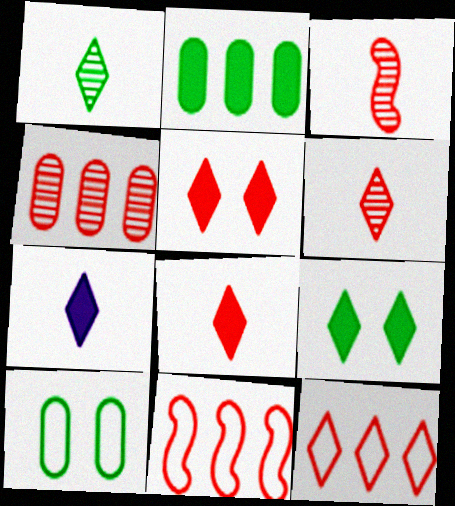[[5, 6, 12]]